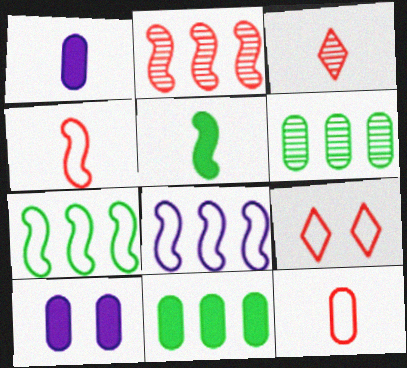[[3, 7, 10], 
[6, 10, 12]]